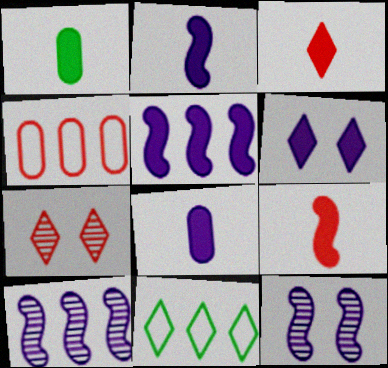[[1, 2, 3], 
[4, 7, 9], 
[5, 6, 8]]